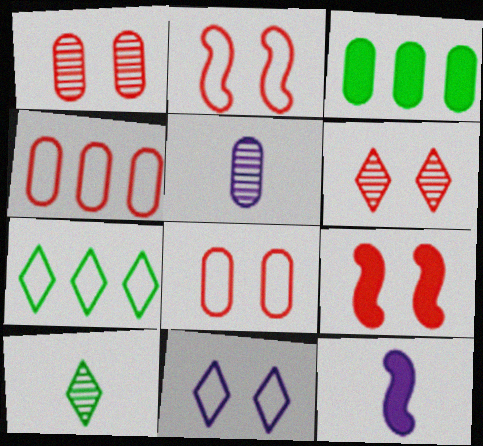[[1, 7, 12], 
[3, 5, 8], 
[5, 7, 9], 
[6, 8, 9]]